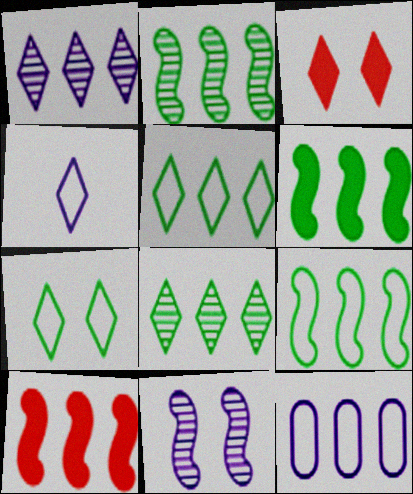[[2, 6, 9], 
[3, 4, 8], 
[8, 10, 12]]